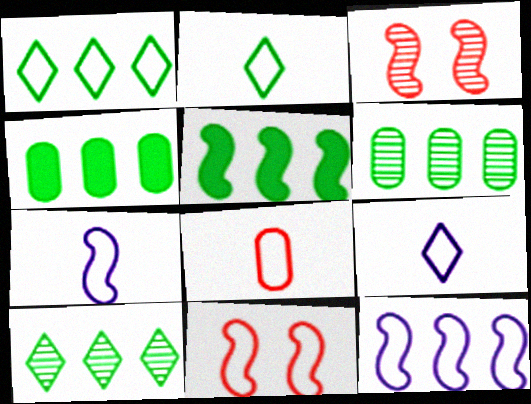[[1, 5, 6], 
[2, 7, 8], 
[3, 4, 9], 
[3, 5, 7]]